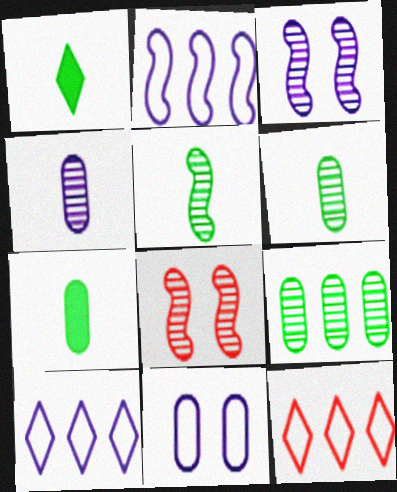[[3, 7, 12], 
[7, 8, 10]]